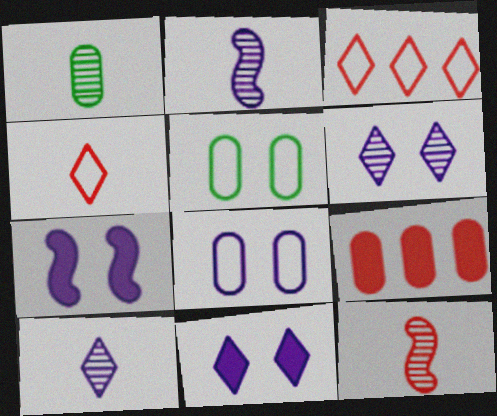[[1, 3, 7], 
[1, 8, 9], 
[1, 10, 12], 
[6, 7, 8]]